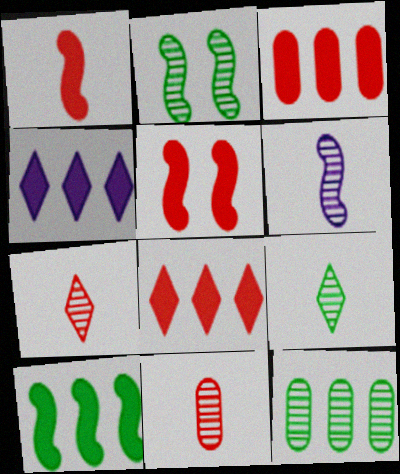[[2, 9, 12], 
[3, 4, 10], 
[6, 9, 11]]